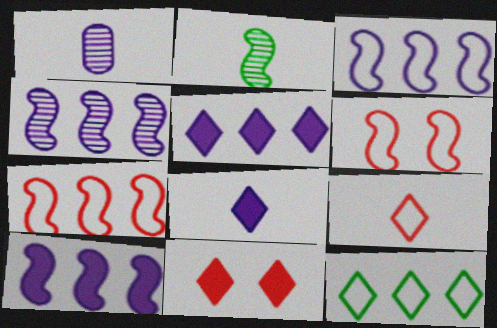[[2, 6, 10], 
[3, 4, 10]]